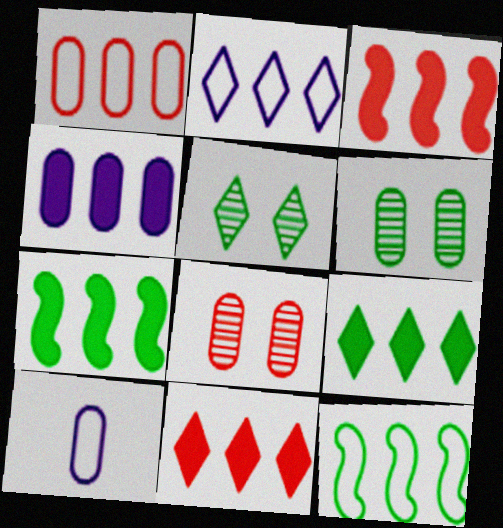[[1, 2, 12], 
[3, 4, 9], 
[3, 5, 10], 
[4, 7, 11]]